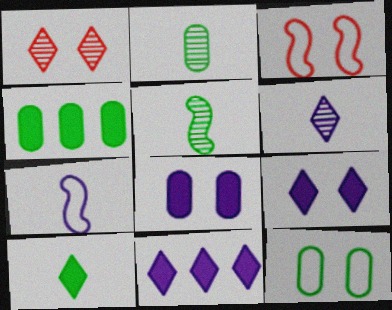[[1, 4, 7], 
[2, 3, 11], 
[2, 4, 12], 
[3, 4, 6]]